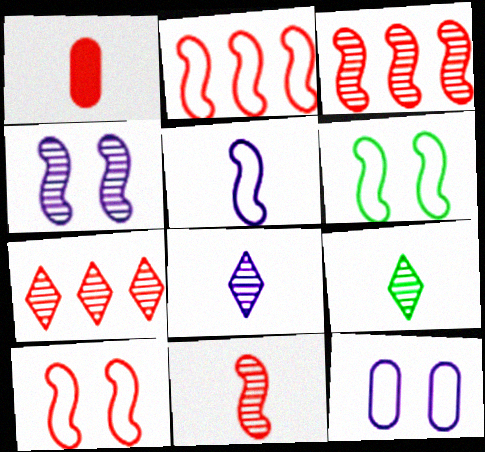[[1, 5, 9], 
[1, 7, 10], 
[2, 5, 6]]